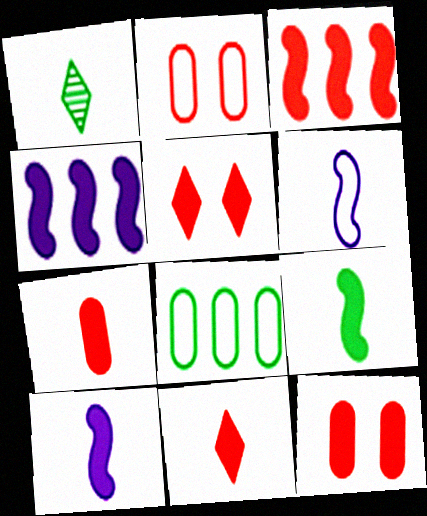[[1, 2, 4], 
[1, 6, 7], 
[3, 5, 7], 
[3, 11, 12]]